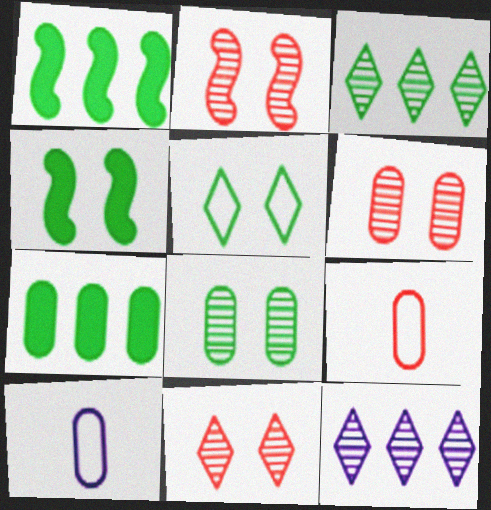[[1, 10, 11], 
[2, 6, 11], 
[4, 5, 8], 
[4, 9, 12], 
[6, 7, 10]]